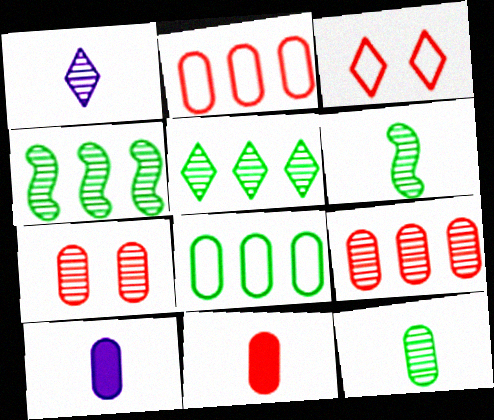[[1, 4, 7], 
[2, 7, 11], 
[3, 4, 10], 
[7, 8, 10]]